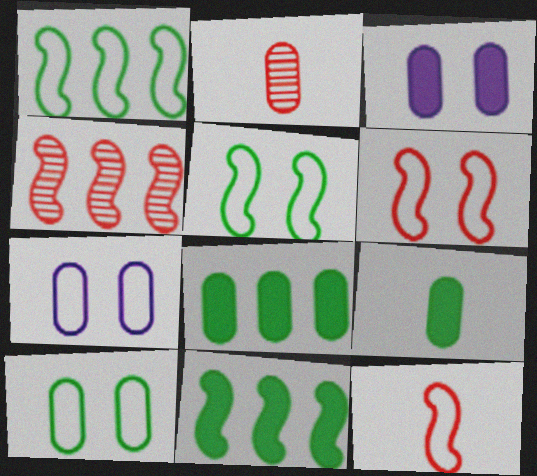[[2, 7, 8]]